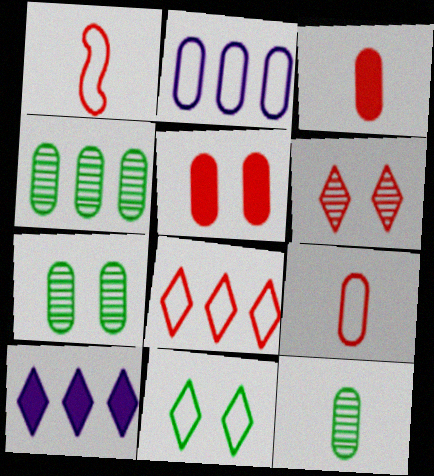[[1, 2, 11], 
[1, 7, 10], 
[2, 3, 7], 
[2, 5, 12], 
[4, 7, 12]]